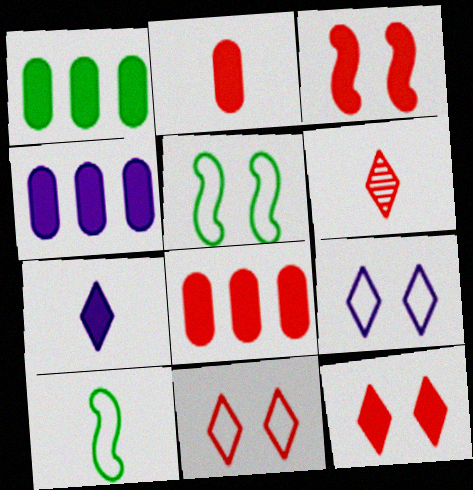[[1, 3, 7], 
[1, 4, 8], 
[4, 5, 6]]